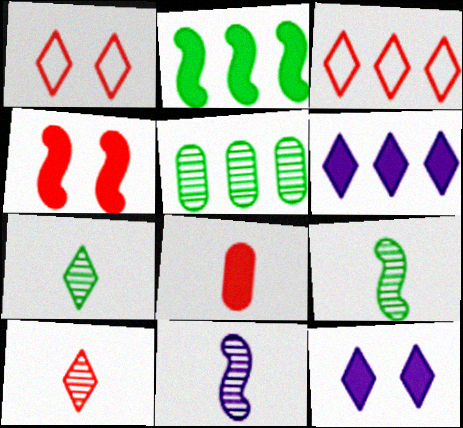[[1, 6, 7], 
[2, 8, 12], 
[3, 7, 12]]